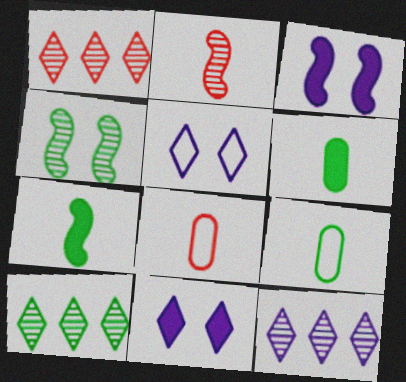[[1, 3, 9], 
[1, 10, 12], 
[3, 8, 10]]